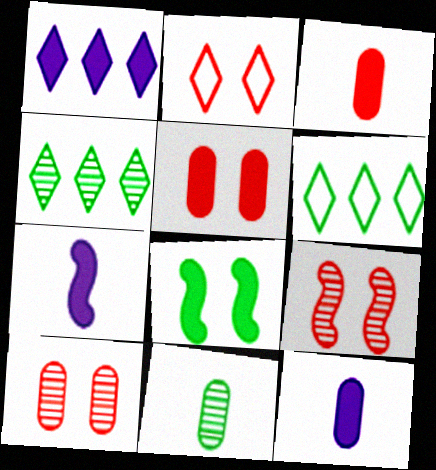[[1, 3, 8], 
[2, 5, 9], 
[6, 7, 10], 
[6, 8, 11], 
[6, 9, 12]]